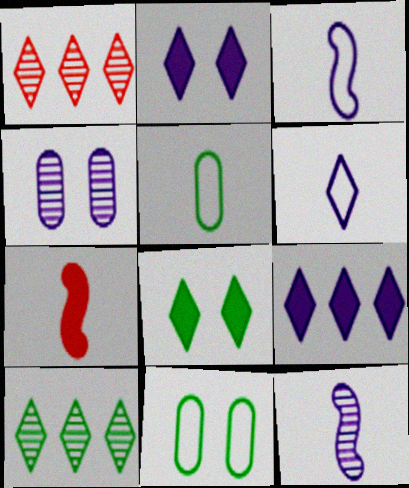[[1, 6, 8], 
[3, 4, 9]]